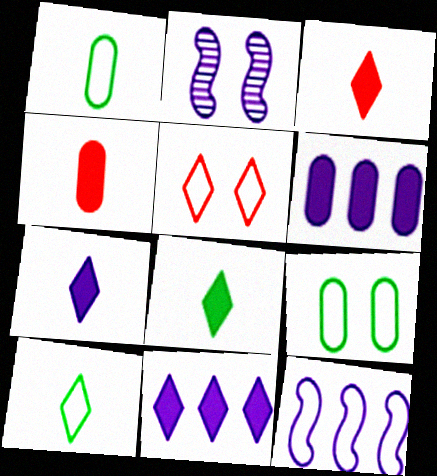[[1, 5, 12], 
[3, 7, 8]]